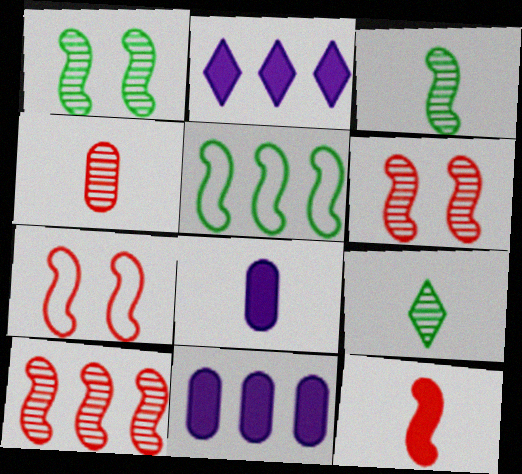[[7, 9, 11], 
[7, 10, 12]]